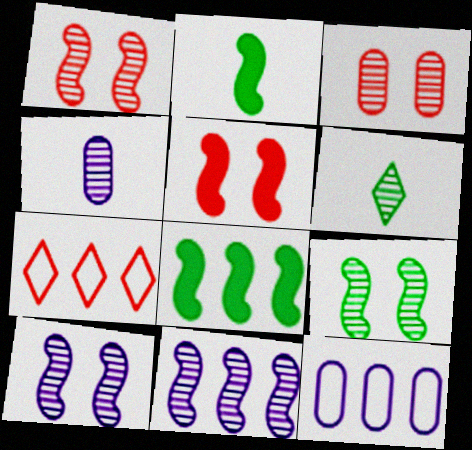[[1, 9, 10], 
[3, 6, 11], 
[5, 6, 12]]